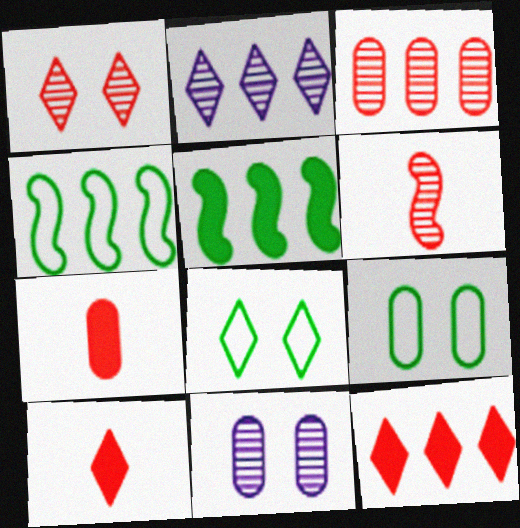[[1, 3, 6], 
[2, 8, 10], 
[4, 10, 11]]